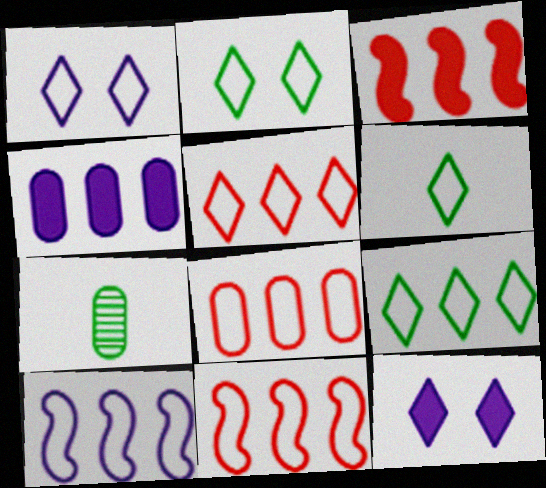[[1, 3, 7], 
[1, 5, 6], 
[2, 6, 9], 
[5, 8, 11], 
[7, 11, 12], 
[8, 9, 10]]